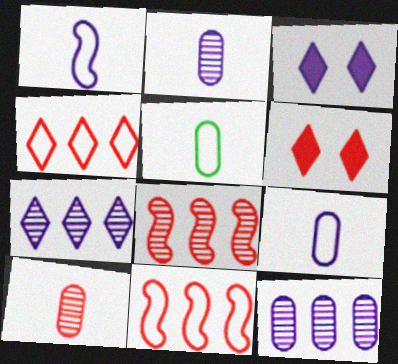[[1, 3, 12], 
[3, 5, 8], 
[6, 10, 11]]